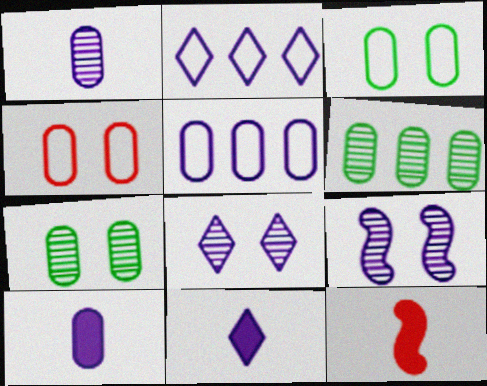[[2, 7, 12], 
[2, 8, 11], 
[2, 9, 10], 
[4, 6, 10], 
[5, 9, 11]]